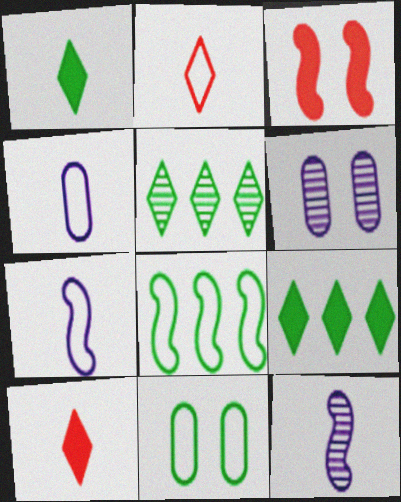[[3, 4, 5], 
[3, 8, 12], 
[6, 8, 10]]